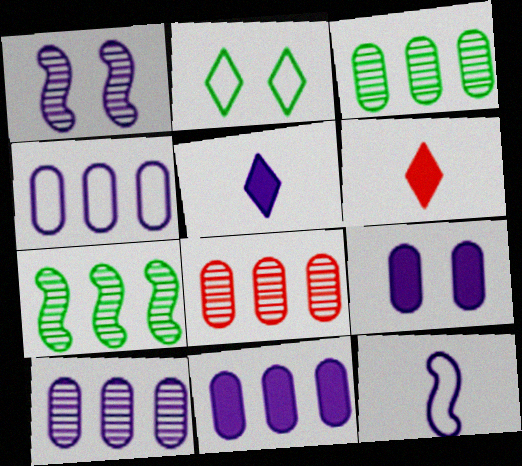[[1, 4, 5], 
[3, 8, 10], 
[4, 10, 11]]